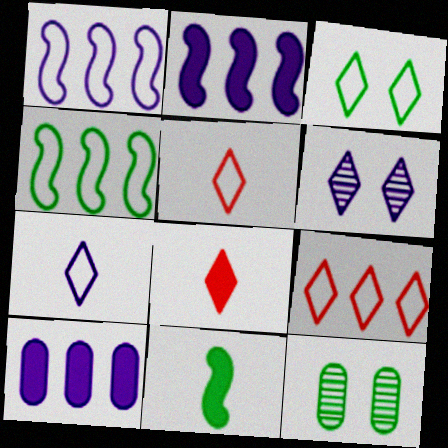[[1, 8, 12], 
[2, 5, 12], 
[3, 7, 9]]